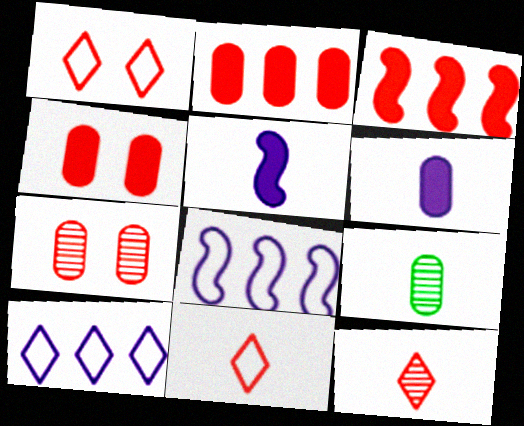[[3, 7, 11], 
[5, 9, 11]]